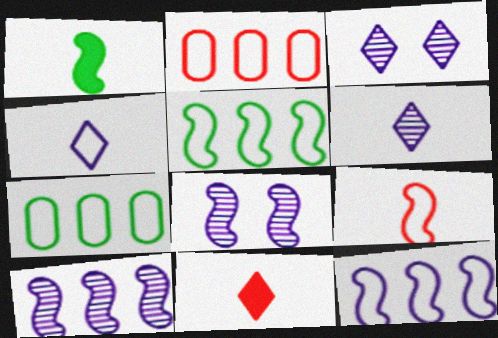[[1, 2, 3], 
[7, 8, 11]]